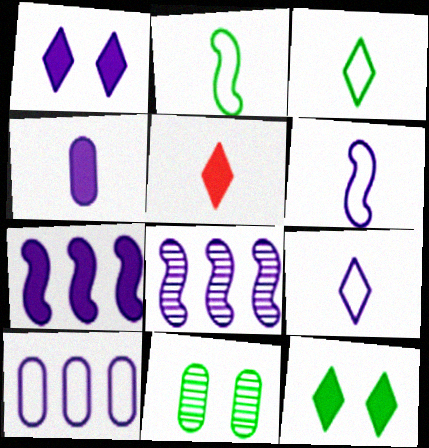[[1, 4, 7]]